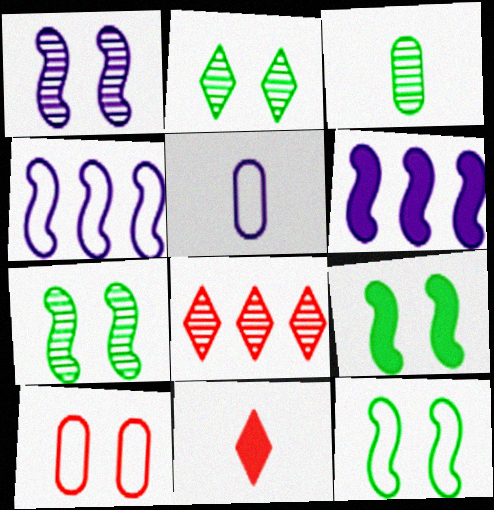[[1, 3, 8], 
[5, 8, 9], 
[7, 9, 12]]